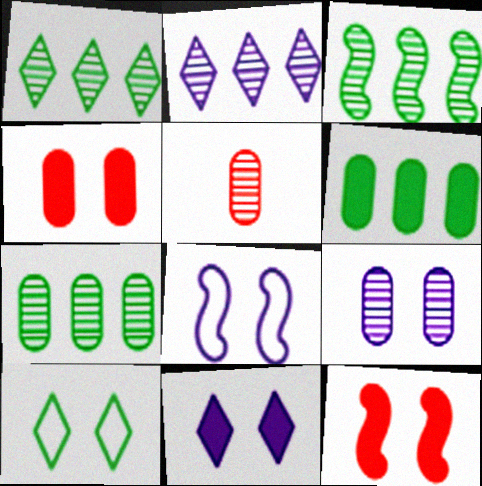[[1, 3, 7], 
[5, 7, 9], 
[8, 9, 11], 
[9, 10, 12]]